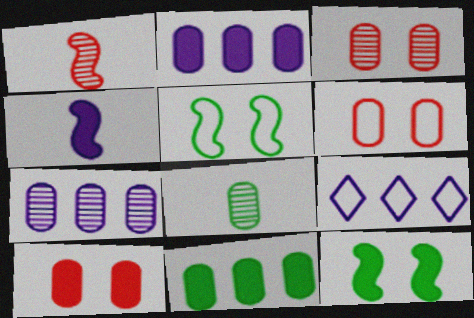[[2, 6, 8], 
[3, 6, 10], 
[3, 7, 8]]